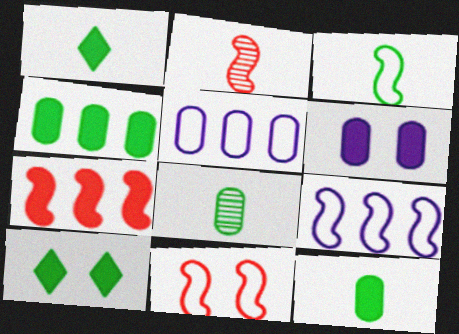[[1, 3, 8], 
[1, 6, 7], 
[2, 5, 10], 
[2, 7, 11], 
[3, 9, 11]]